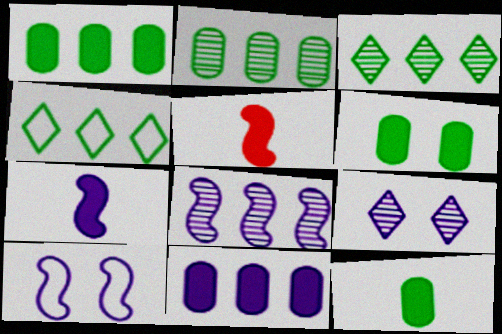[[1, 6, 12], 
[7, 8, 10]]